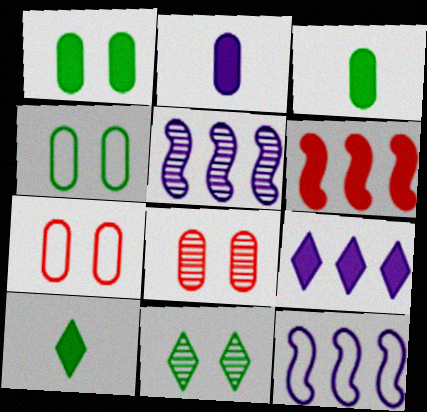[[5, 7, 10], 
[8, 10, 12]]